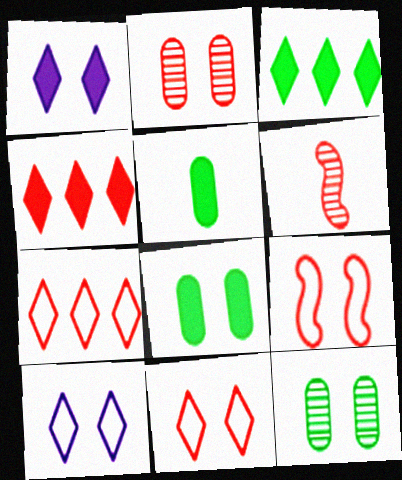[[1, 9, 12]]